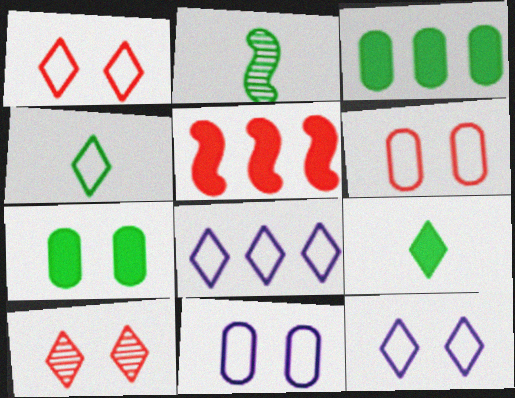[[1, 4, 8], 
[8, 9, 10]]